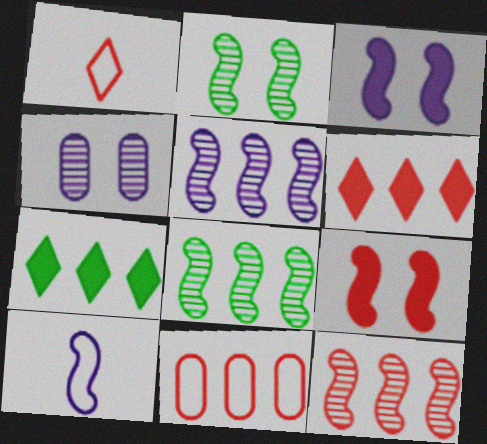[[3, 5, 10], 
[5, 7, 11], 
[5, 8, 12], 
[6, 11, 12], 
[8, 9, 10]]